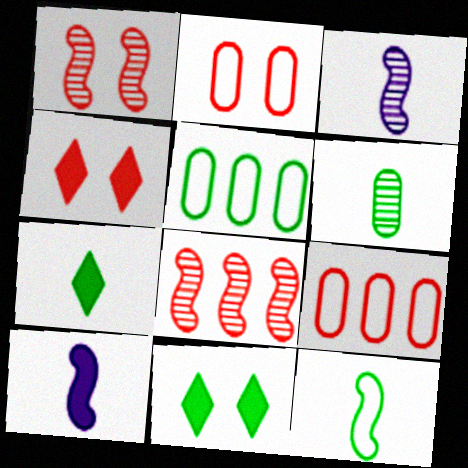[[1, 2, 4], 
[3, 4, 5], 
[3, 9, 11], 
[6, 7, 12]]